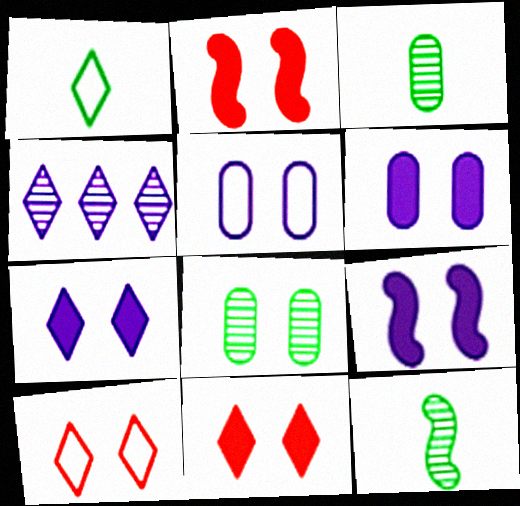[[1, 4, 11], 
[6, 7, 9], 
[8, 9, 10]]